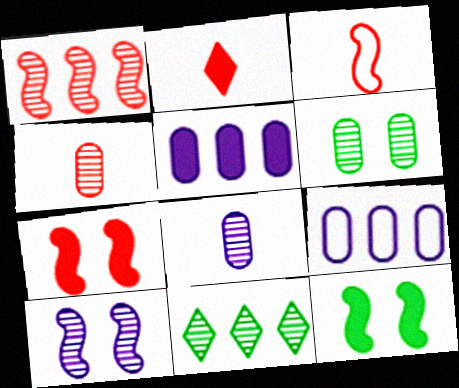[[1, 3, 7], 
[2, 3, 4], 
[2, 5, 12], 
[4, 10, 11]]